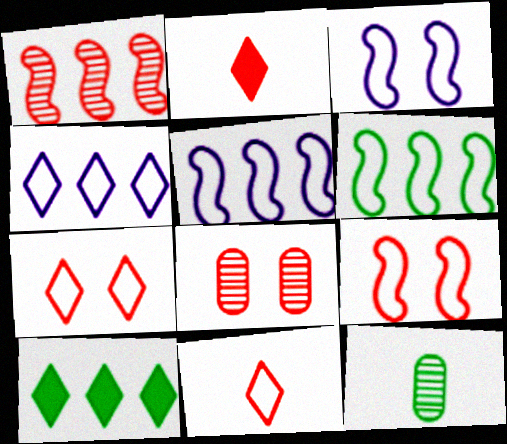[]